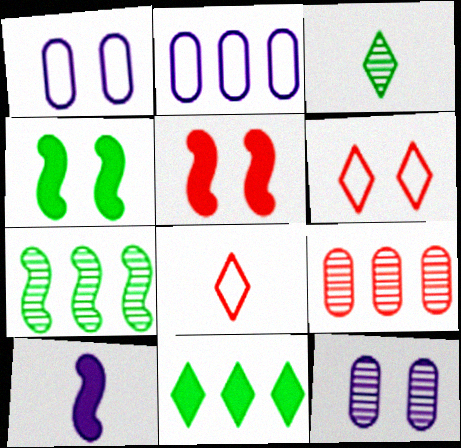[[2, 3, 5], 
[4, 6, 12], 
[5, 8, 9]]